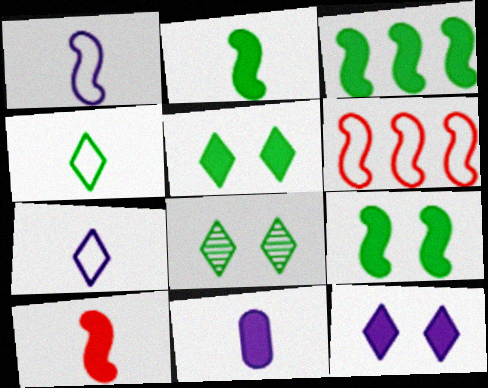[[2, 3, 9], 
[6, 8, 11]]